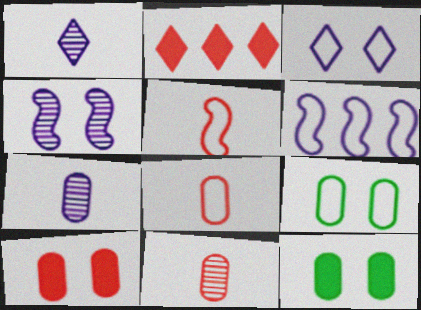[]